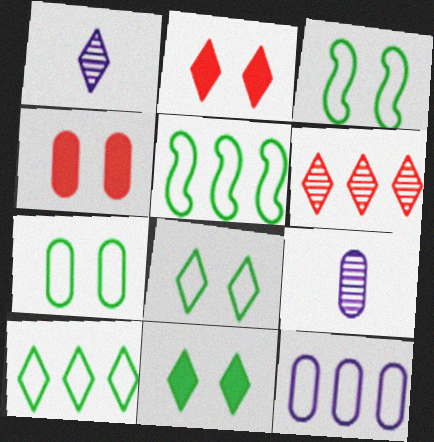[[1, 2, 10], 
[1, 4, 5], 
[2, 5, 9], 
[3, 7, 8]]